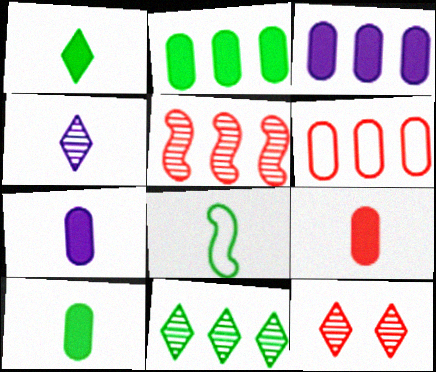[[3, 8, 12], 
[4, 8, 9], 
[4, 11, 12], 
[7, 9, 10]]